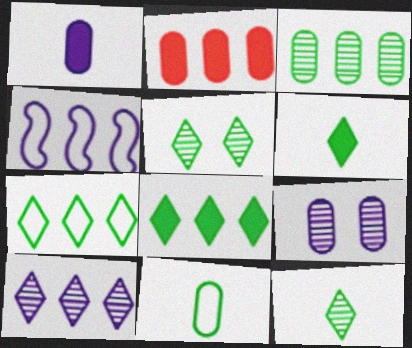[[2, 9, 11], 
[5, 6, 7]]